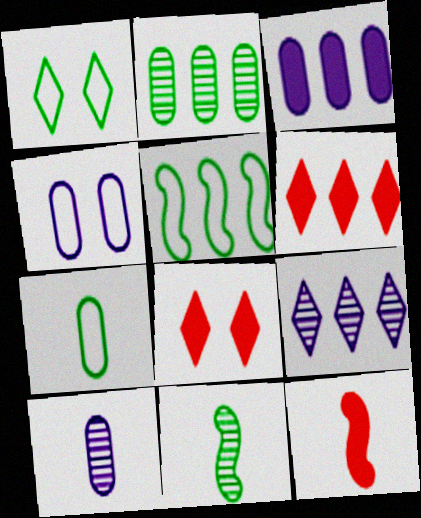[[1, 5, 7], 
[3, 4, 10], 
[4, 6, 11], 
[5, 8, 10]]